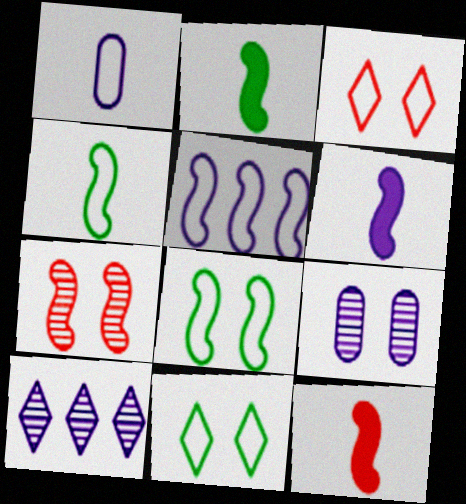[[2, 5, 7], 
[2, 6, 12]]